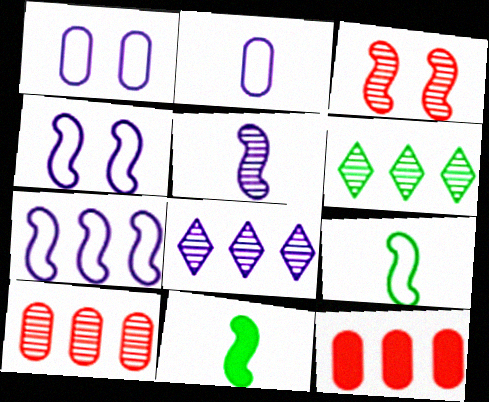[[3, 7, 11], 
[6, 7, 12]]